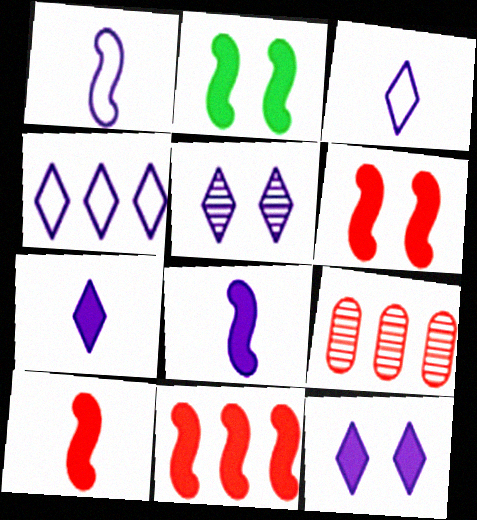[[2, 3, 9], 
[2, 8, 11], 
[4, 5, 7], 
[6, 10, 11]]